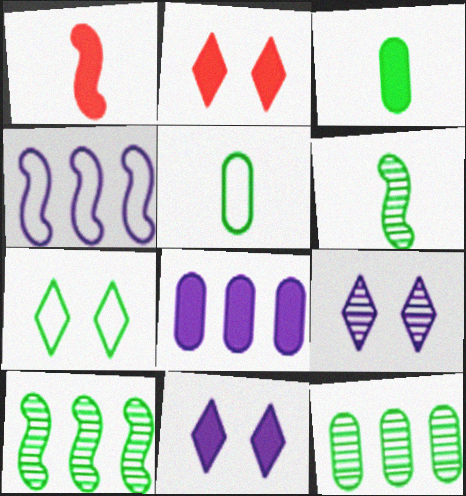[[2, 7, 9], 
[3, 7, 10]]